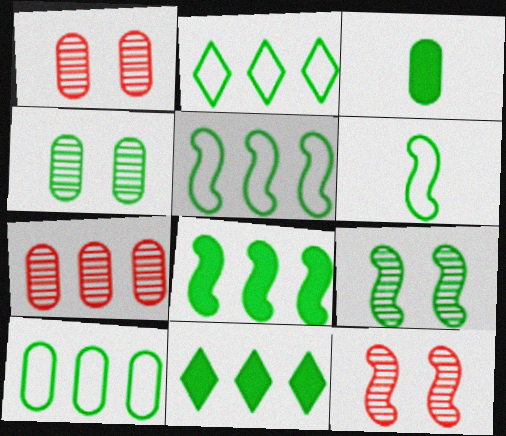[[2, 3, 9], 
[2, 5, 10], 
[3, 4, 10], 
[4, 6, 11], 
[6, 8, 9]]